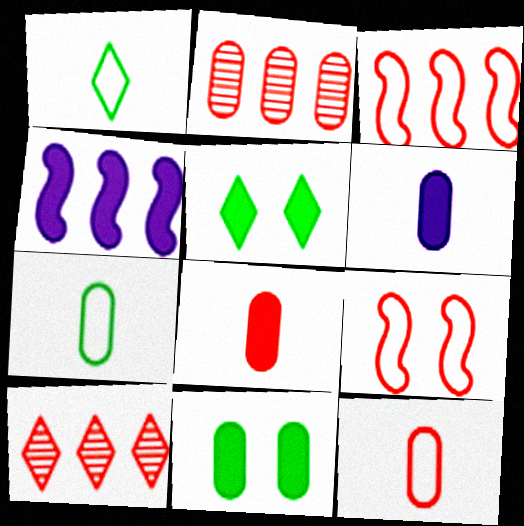[[4, 5, 8], 
[8, 9, 10]]